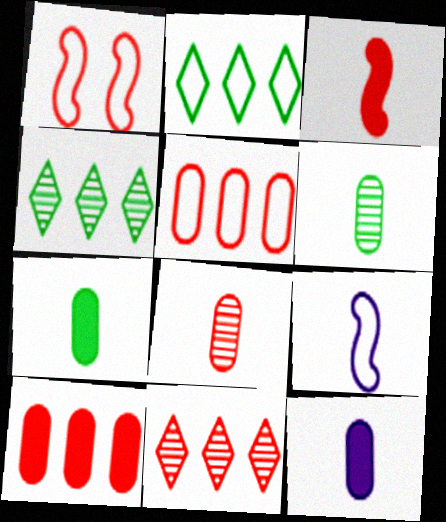[[1, 4, 12]]